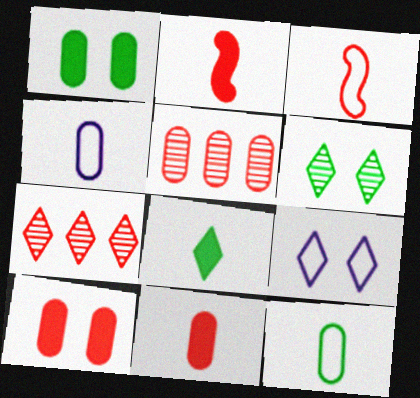[[1, 4, 5], 
[3, 7, 10], 
[7, 8, 9]]